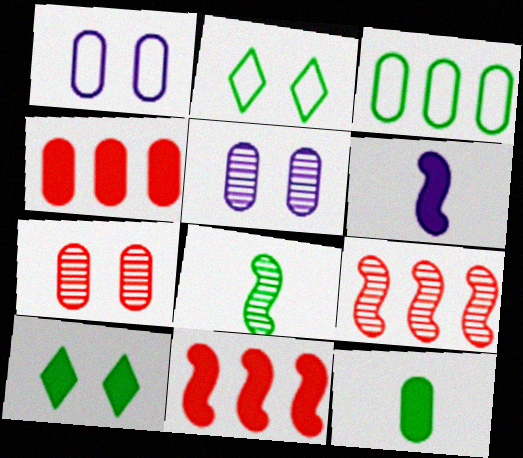[[3, 8, 10], 
[4, 6, 10]]